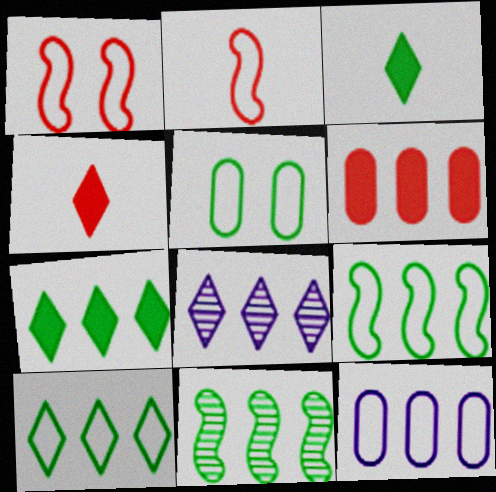[[3, 5, 11], 
[6, 8, 9]]